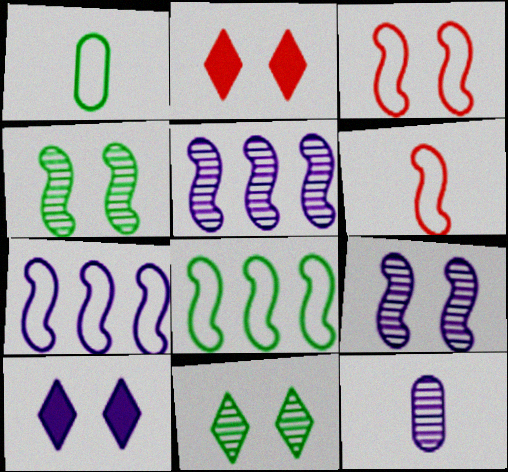[[1, 2, 5], 
[2, 8, 12], 
[7, 10, 12]]